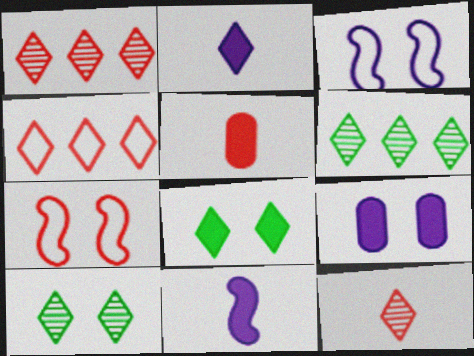[[1, 5, 7], 
[2, 4, 10], 
[3, 5, 6], 
[7, 9, 10]]